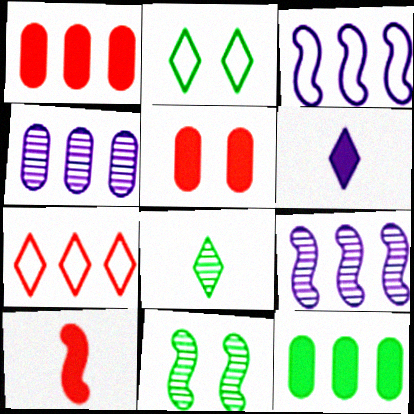[[2, 4, 10], 
[3, 5, 8], 
[3, 10, 11], 
[7, 9, 12]]